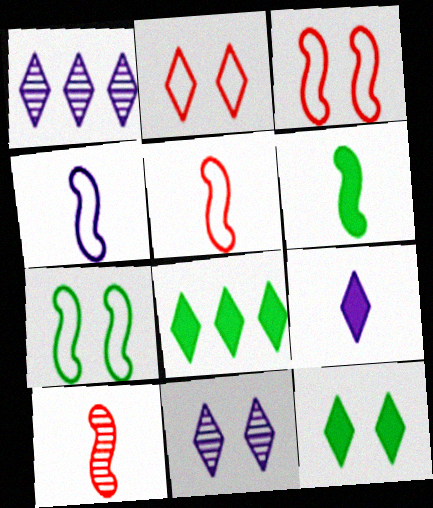[[2, 11, 12], 
[4, 6, 10]]